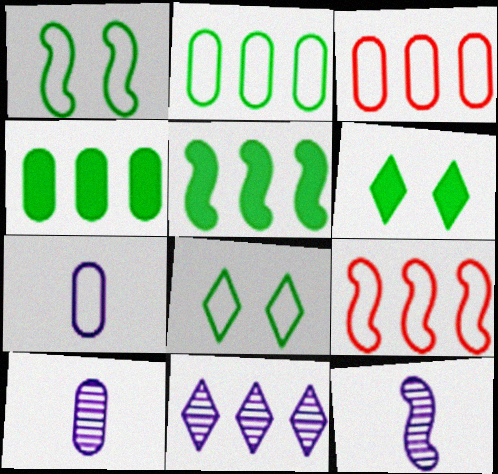[[3, 5, 11], 
[3, 6, 12], 
[4, 9, 11], 
[6, 9, 10], 
[7, 8, 9]]